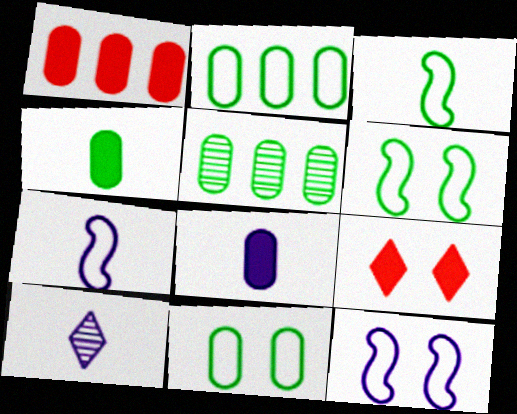[[1, 6, 10], 
[4, 5, 11], 
[5, 7, 9], 
[7, 8, 10]]